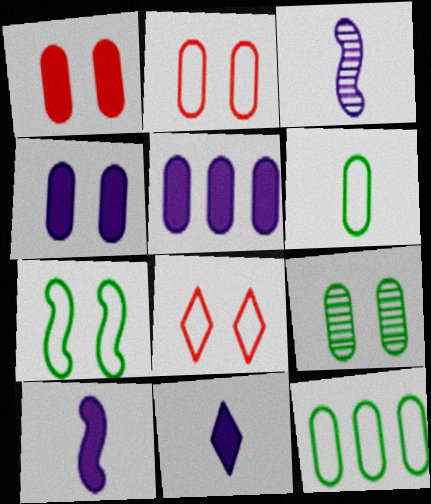[[2, 4, 9]]